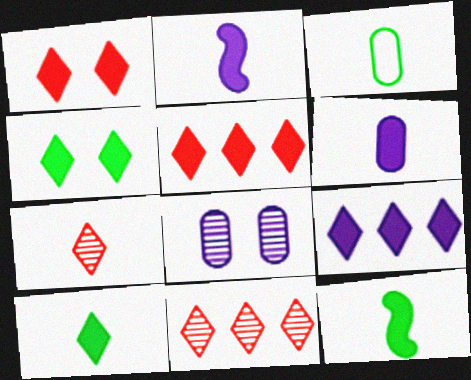[[1, 9, 10], 
[2, 3, 7]]